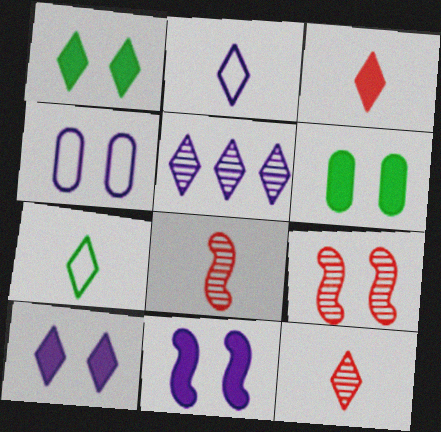[[1, 4, 9], 
[2, 5, 10]]